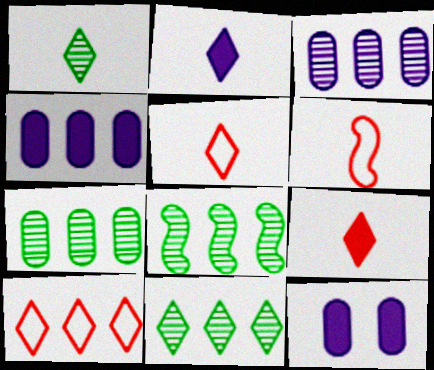[[1, 2, 5], 
[4, 8, 10], 
[5, 8, 12], 
[6, 11, 12], 
[7, 8, 11]]